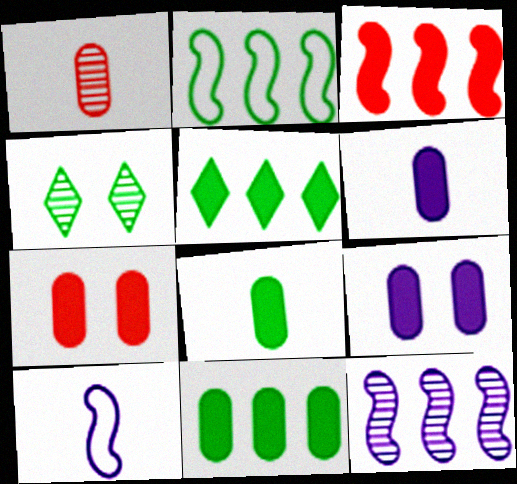[[1, 4, 12], 
[2, 3, 12], 
[2, 4, 8], 
[6, 7, 11]]